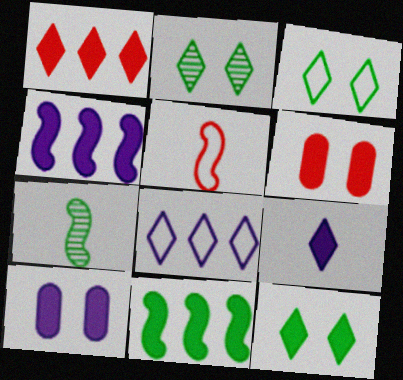[[1, 9, 12], 
[2, 3, 12], 
[4, 9, 10], 
[6, 7, 8], 
[6, 9, 11]]